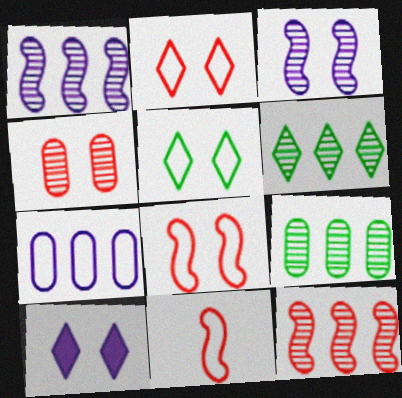[[5, 7, 11], 
[9, 10, 11]]